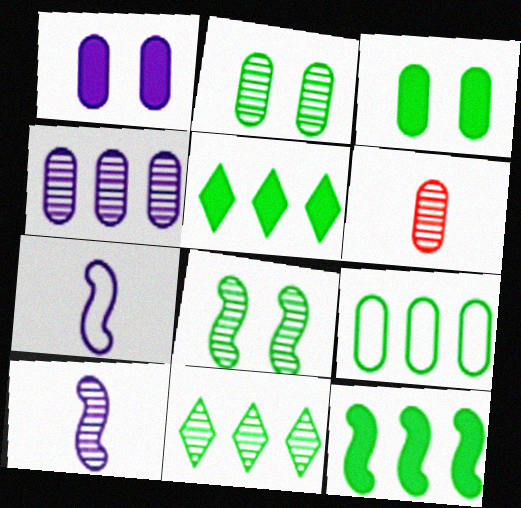[[1, 6, 9], 
[2, 4, 6], 
[9, 11, 12]]